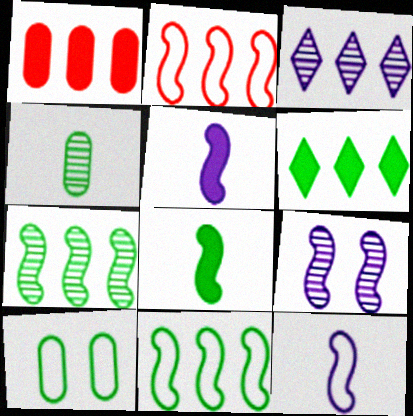[[1, 3, 11], 
[2, 8, 9]]